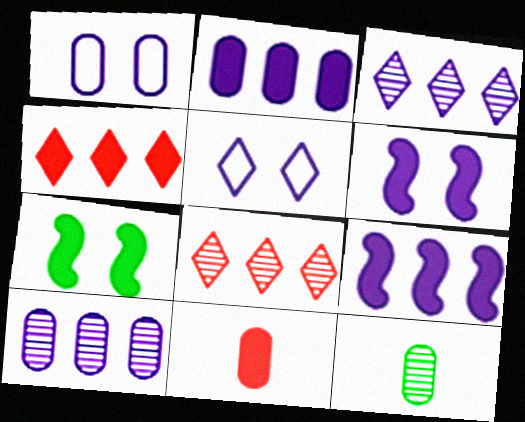[]